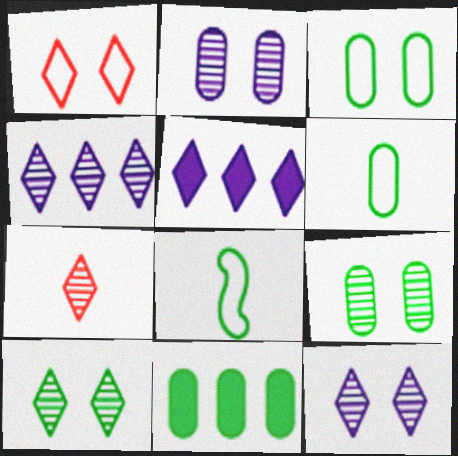[[4, 7, 10], 
[6, 9, 11], 
[8, 10, 11]]